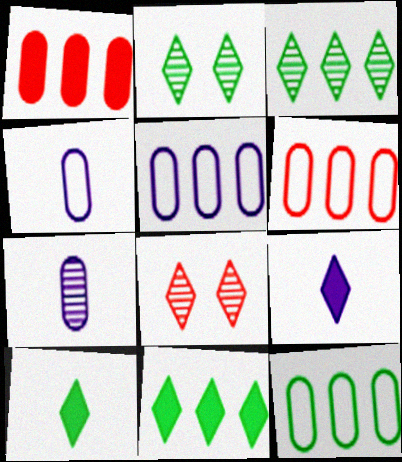[[5, 6, 12]]